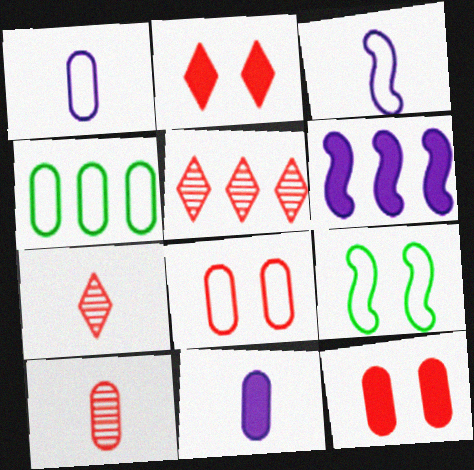[[1, 4, 8], 
[4, 5, 6], 
[5, 9, 11]]